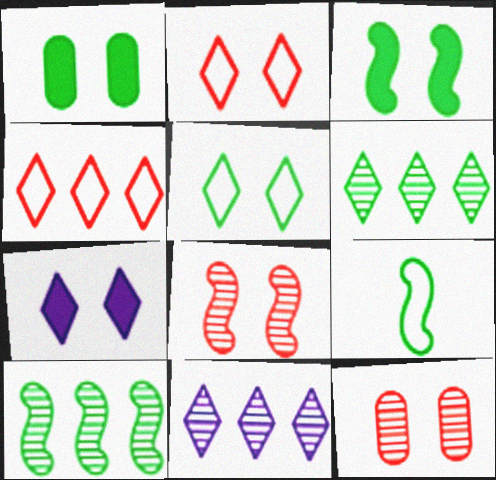[[1, 6, 9], 
[3, 9, 10]]